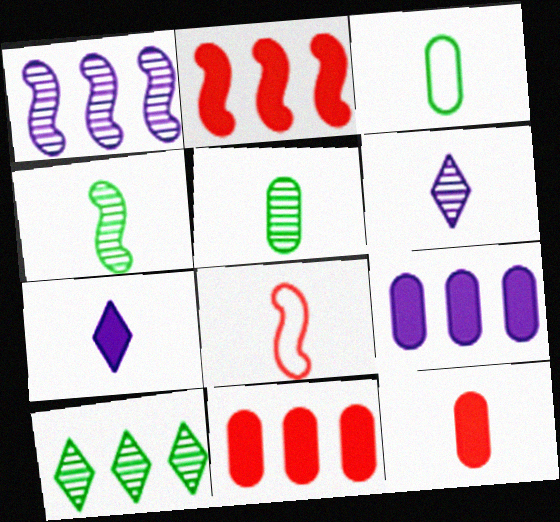[[5, 7, 8]]